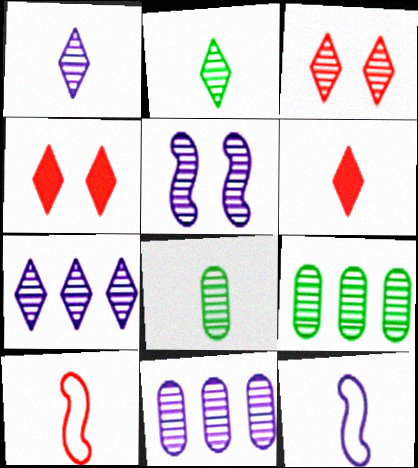[[1, 5, 11], 
[2, 3, 7], 
[4, 9, 12], 
[6, 8, 12]]